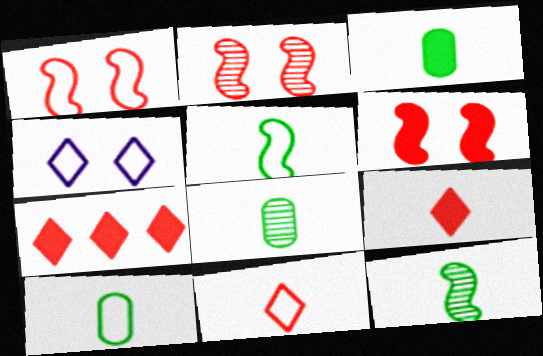[[1, 2, 6], 
[3, 8, 10]]